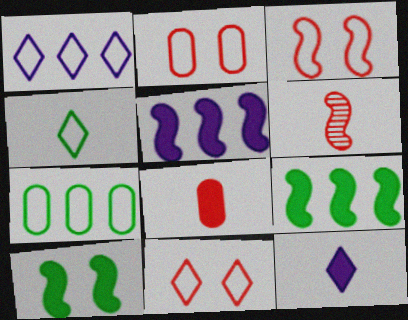[[1, 4, 11], 
[2, 3, 11]]